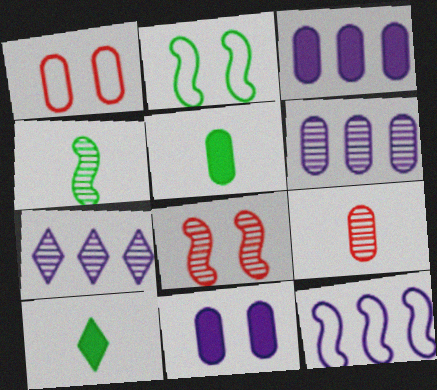[[1, 5, 6], 
[3, 7, 12]]